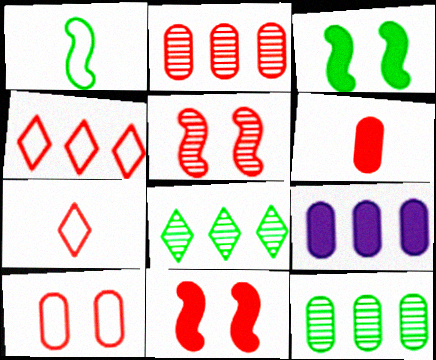[[2, 6, 10], 
[2, 7, 11], 
[4, 5, 6]]